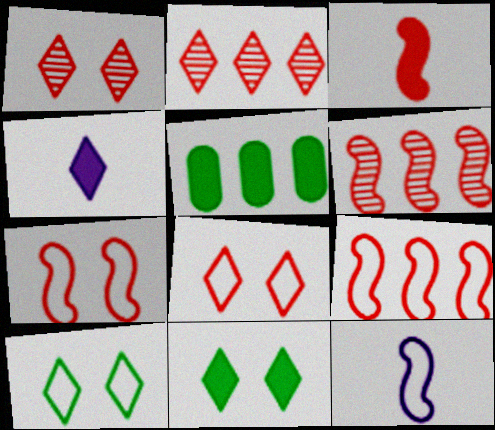[[1, 5, 12], 
[2, 4, 10], 
[3, 6, 7]]